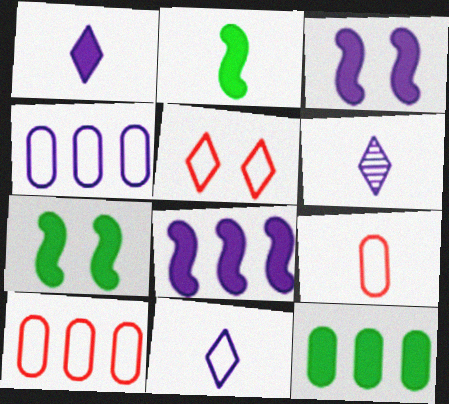[[1, 6, 11], 
[2, 6, 9], 
[3, 4, 6], 
[6, 7, 10]]